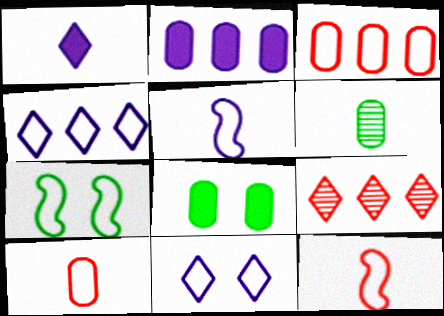[[1, 6, 12], 
[4, 7, 10], 
[5, 8, 9]]